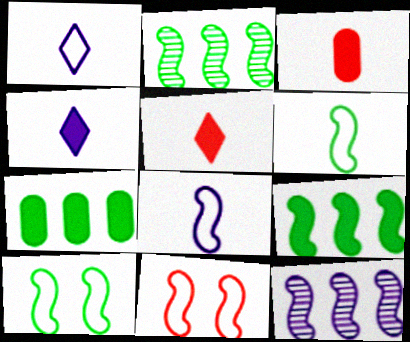[]